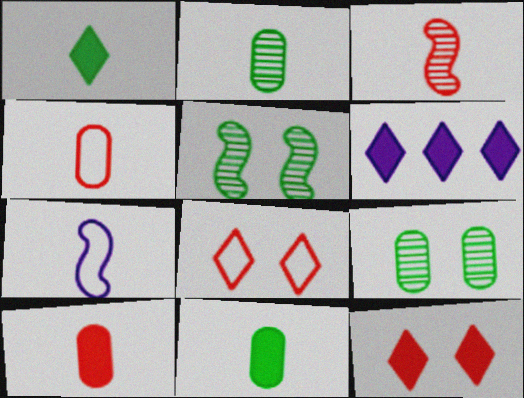[[1, 6, 12], 
[4, 5, 6]]